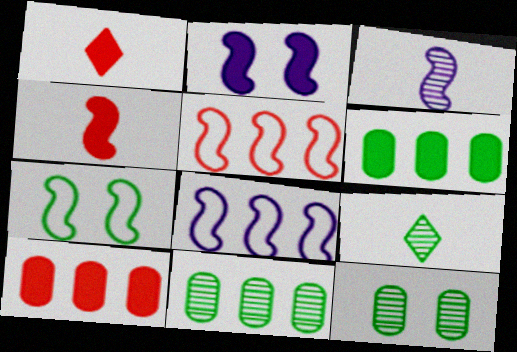[[1, 2, 6], 
[1, 8, 12], 
[2, 3, 8], 
[6, 7, 9]]